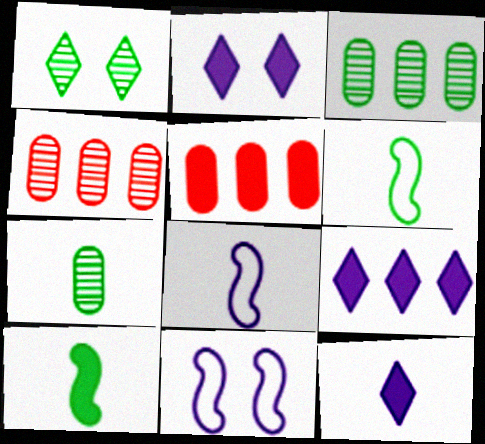[[1, 5, 8], 
[2, 4, 6], 
[2, 5, 10], 
[2, 9, 12]]